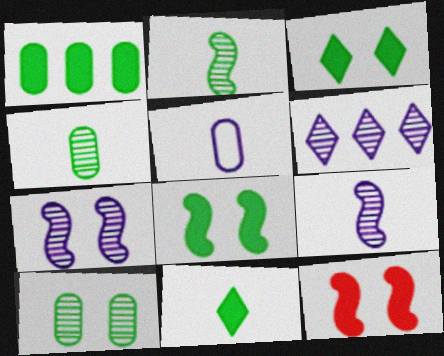[[1, 8, 11]]